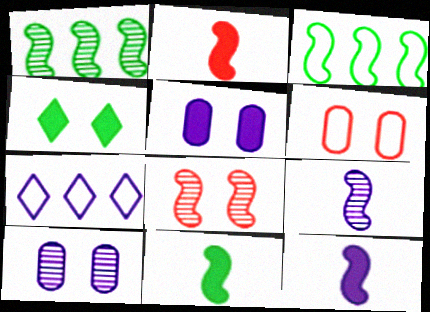[[1, 8, 9], 
[2, 11, 12], 
[3, 8, 12], 
[5, 7, 9], 
[7, 10, 12]]